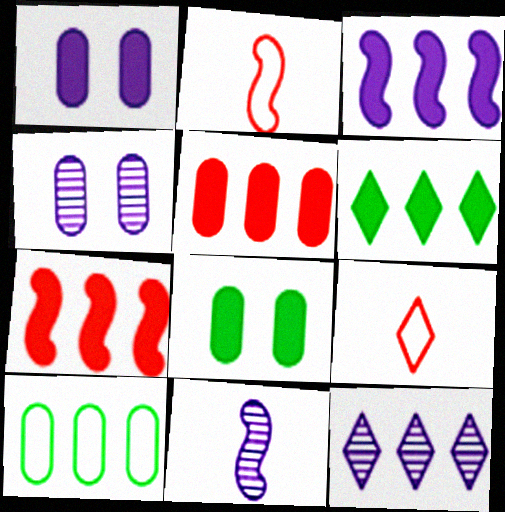[[2, 4, 6], 
[2, 8, 12], 
[3, 5, 6], 
[4, 11, 12], 
[7, 10, 12]]